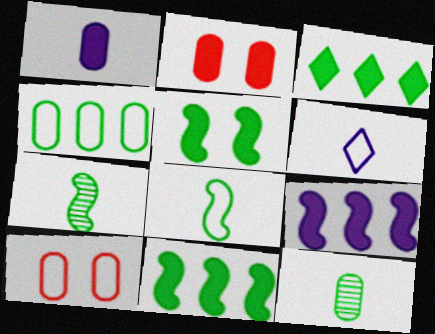[]